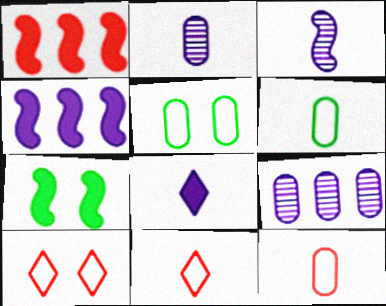[[7, 9, 11]]